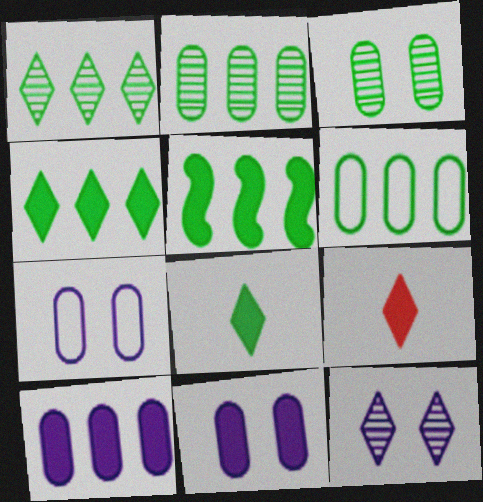[[1, 5, 6], 
[5, 9, 11]]